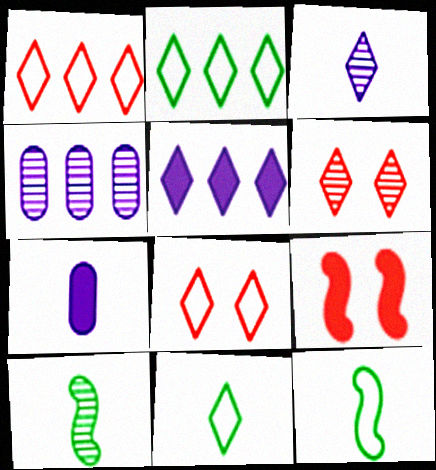[[4, 6, 10], 
[4, 9, 11], 
[5, 6, 11]]